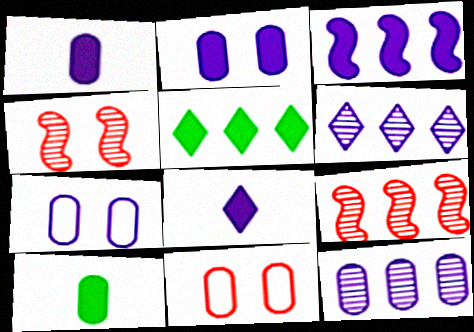[[1, 7, 12], 
[2, 3, 8], 
[10, 11, 12]]